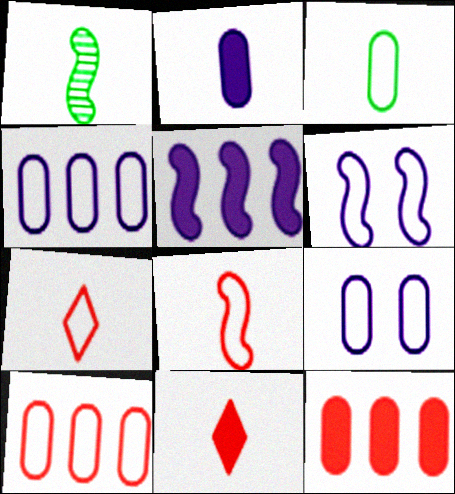[[1, 2, 7], 
[3, 9, 10]]